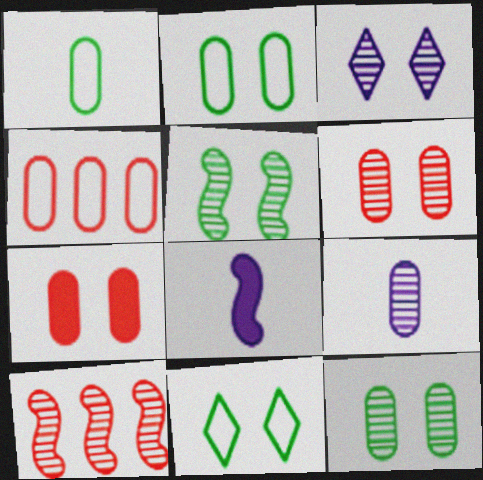[[3, 5, 6]]